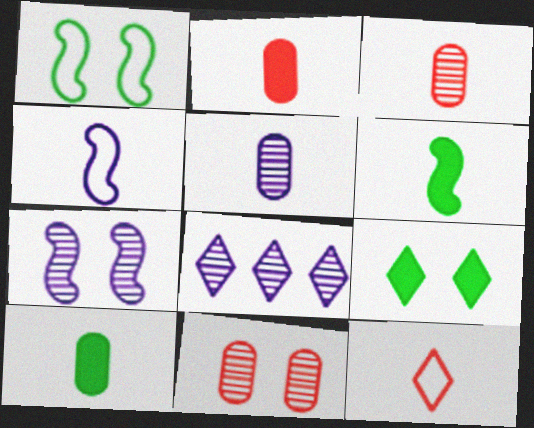[[1, 2, 8], 
[5, 6, 12], 
[5, 7, 8], 
[8, 9, 12]]